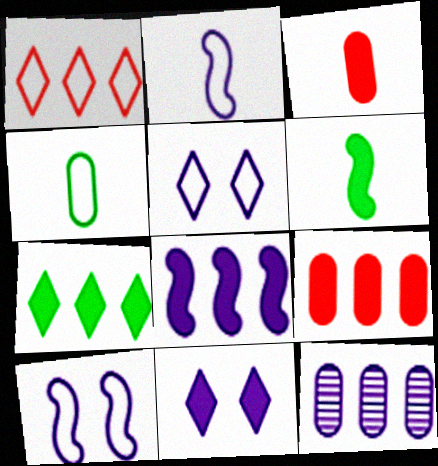[[1, 4, 10], 
[2, 11, 12], 
[6, 9, 11], 
[7, 8, 9]]